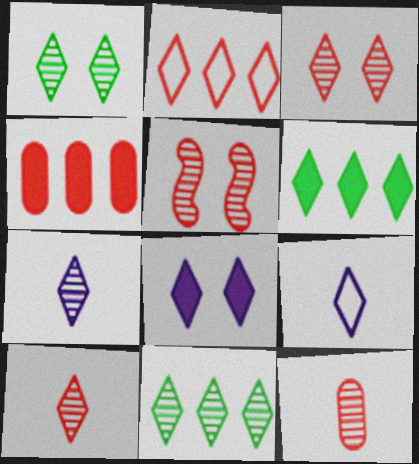[[3, 6, 9], 
[3, 7, 11]]